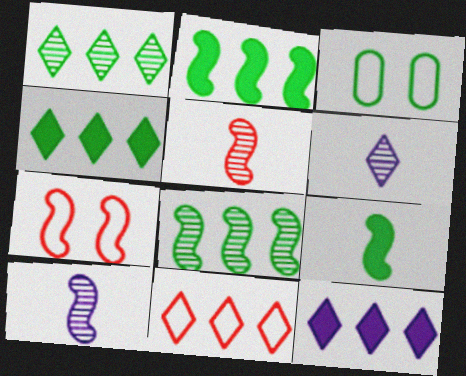[[1, 3, 9], 
[1, 11, 12], 
[2, 7, 10], 
[3, 5, 12]]